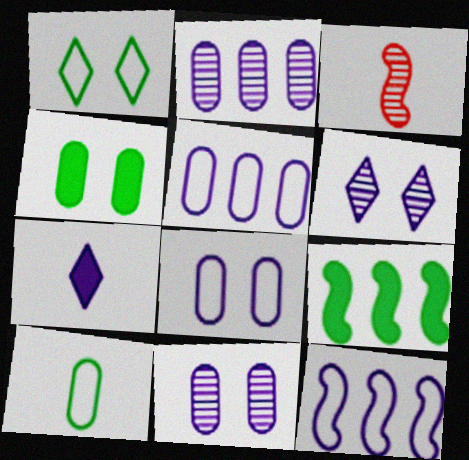[[3, 7, 10], 
[7, 11, 12]]